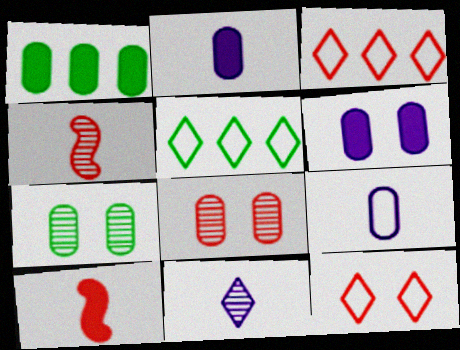[[1, 8, 9], 
[3, 8, 10], 
[4, 5, 6]]